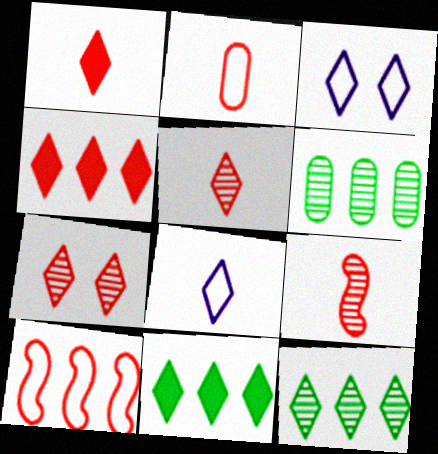[[1, 2, 9], 
[1, 3, 12], 
[3, 5, 11], 
[7, 8, 11]]